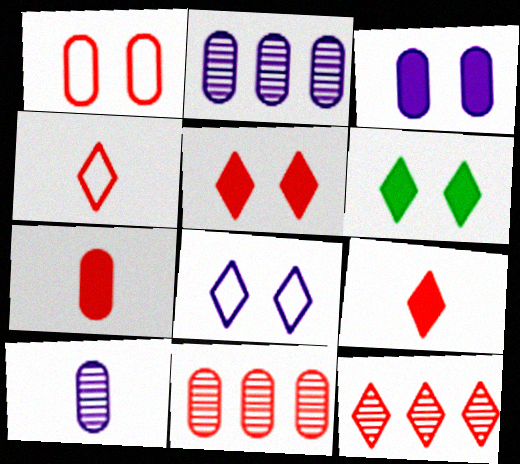[[1, 7, 11], 
[4, 5, 12]]